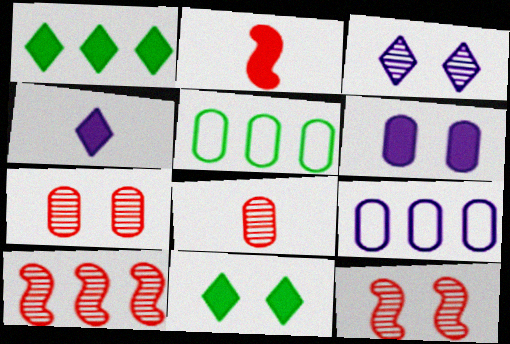[[1, 2, 6], 
[1, 9, 10], 
[2, 3, 5], 
[4, 5, 12], 
[5, 6, 8]]